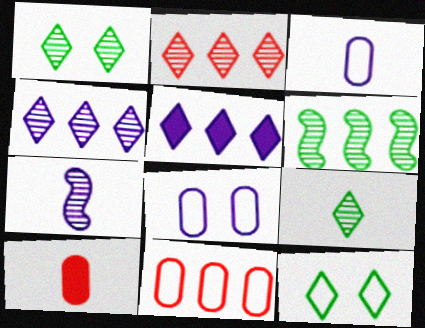[[5, 6, 11], 
[5, 7, 8]]